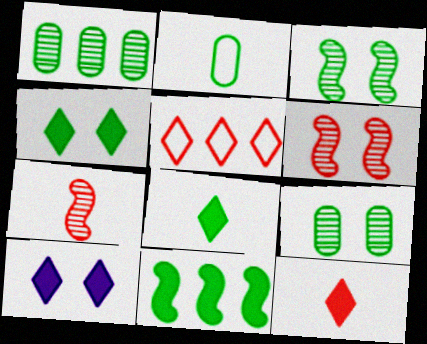[]